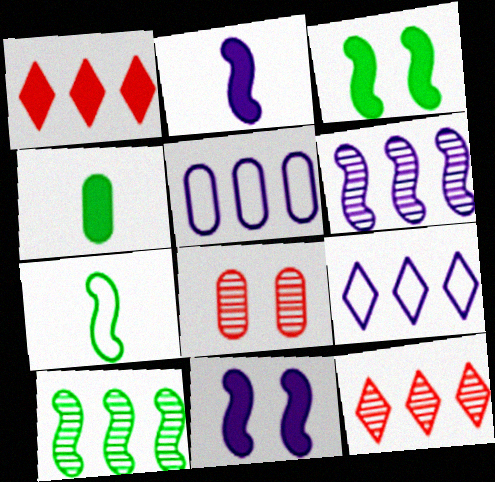[[1, 4, 11], 
[1, 5, 10], 
[3, 7, 10], 
[4, 5, 8]]